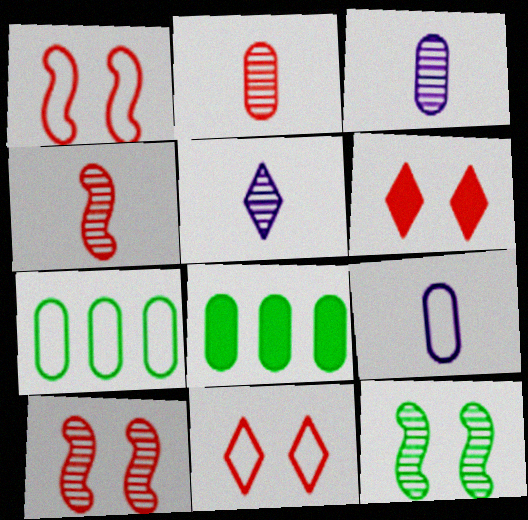[[1, 5, 8]]